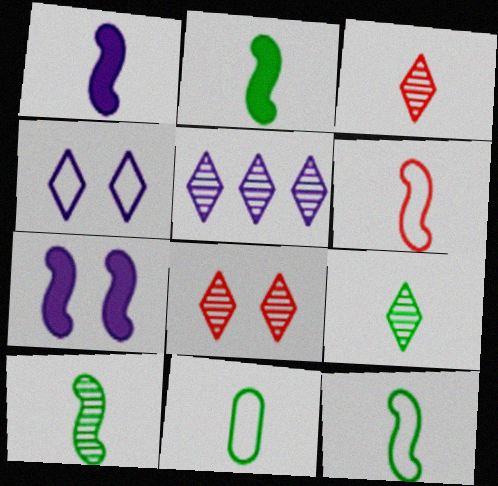[[1, 3, 11], 
[1, 6, 10], 
[2, 9, 11], 
[2, 10, 12], 
[5, 8, 9]]